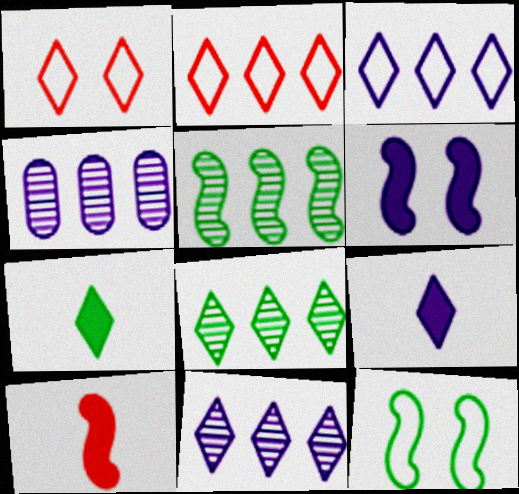[[1, 7, 11], 
[1, 8, 9]]